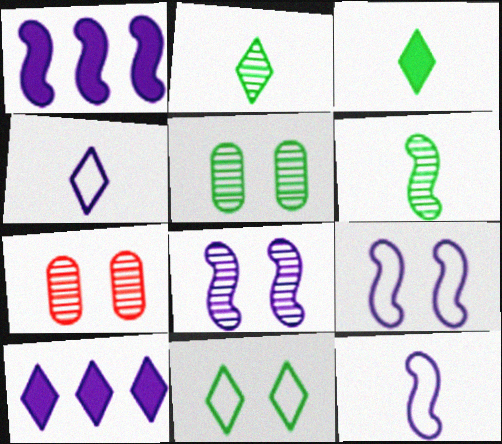[[1, 8, 12]]